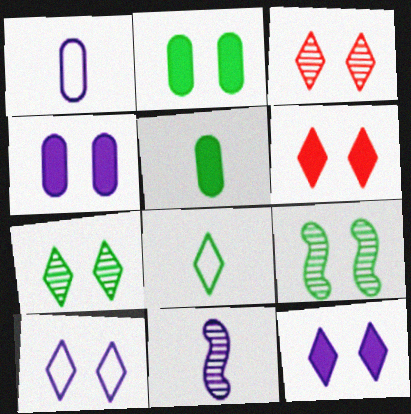[[6, 7, 10]]